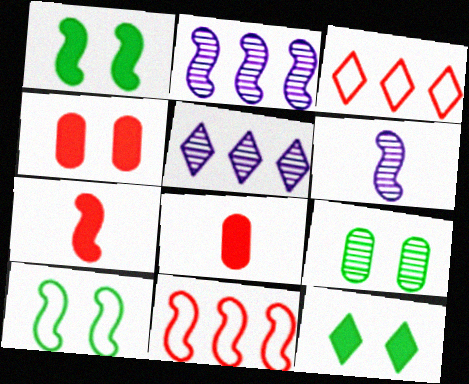[[1, 6, 11], 
[2, 7, 10], 
[5, 8, 10], 
[9, 10, 12]]